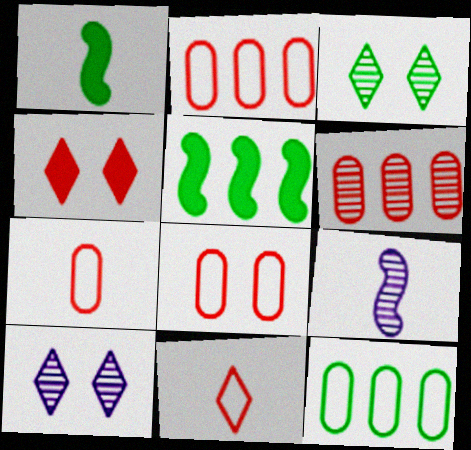[[1, 2, 10], 
[1, 3, 12], 
[2, 7, 8], 
[3, 6, 9], 
[4, 9, 12], 
[5, 7, 10]]